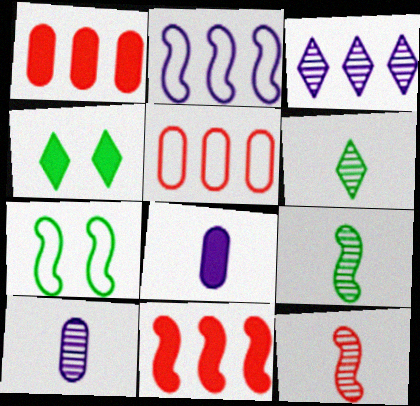[[4, 8, 11], 
[6, 10, 12]]